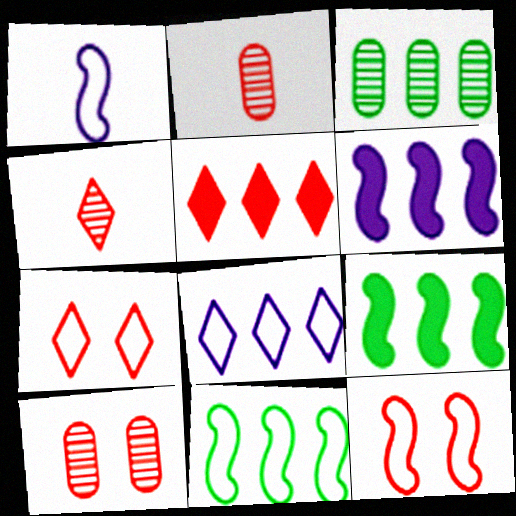[[1, 11, 12], 
[2, 5, 12], 
[4, 5, 7]]